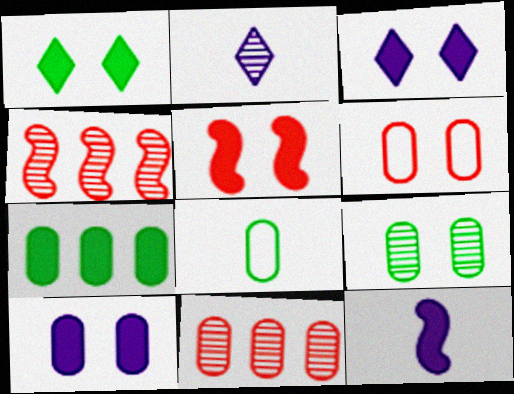[[1, 5, 10], 
[2, 4, 9], 
[3, 4, 8], 
[6, 9, 10], 
[7, 8, 9], 
[8, 10, 11]]